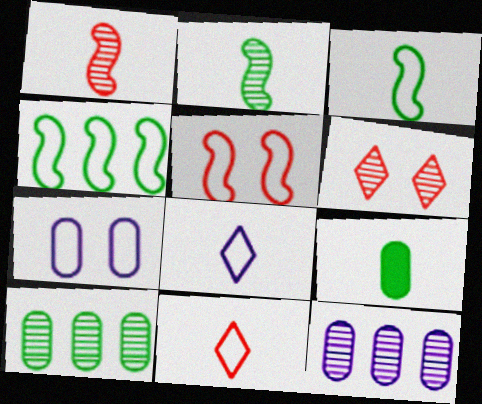[[1, 8, 9], 
[2, 6, 12], 
[4, 7, 11]]